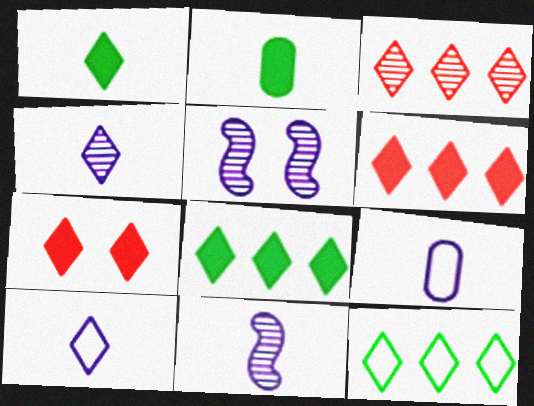[[4, 7, 12]]